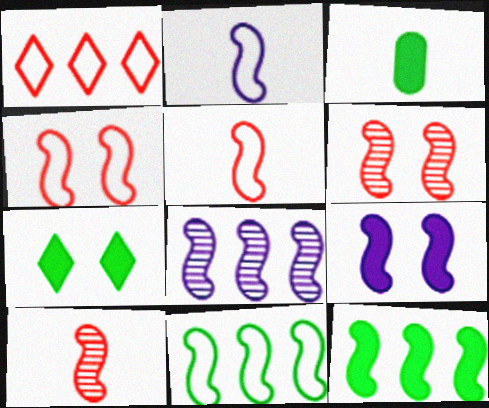[[2, 4, 11], 
[2, 6, 12], 
[2, 8, 9], 
[3, 7, 12], 
[9, 10, 11]]